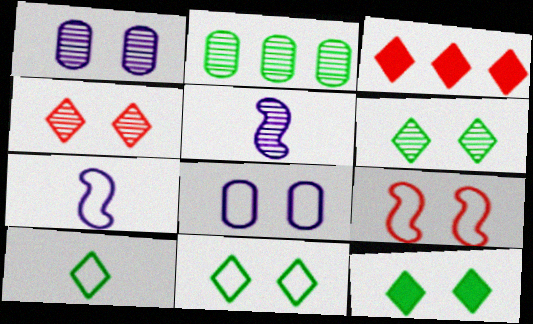[[1, 9, 12], 
[2, 4, 5], 
[6, 11, 12], 
[8, 9, 11]]